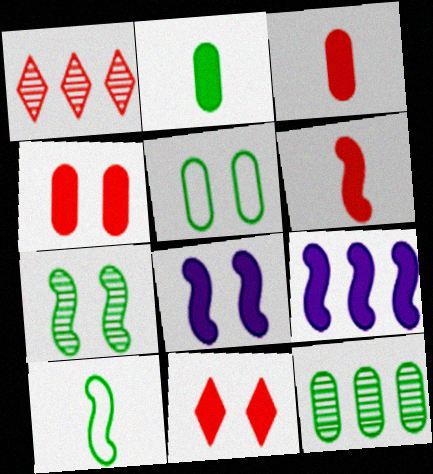[[2, 5, 12], 
[2, 9, 11]]